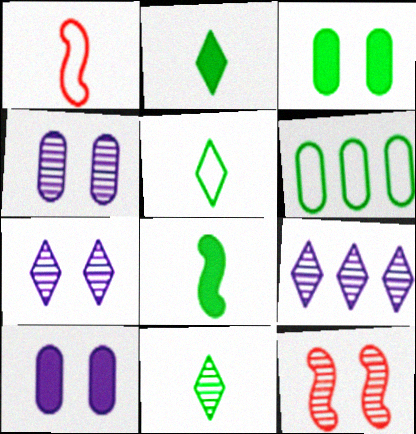[[1, 3, 9], 
[2, 5, 11]]